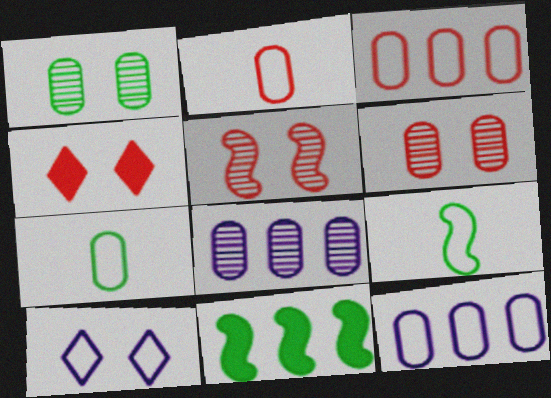[[3, 9, 10], 
[4, 8, 9]]